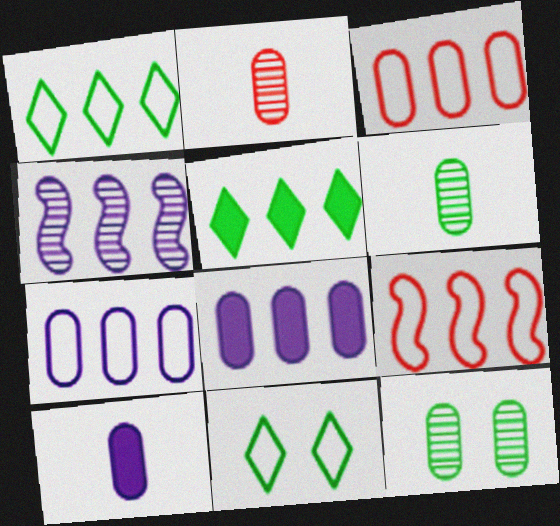[[1, 7, 9], 
[3, 4, 5], 
[3, 10, 12]]